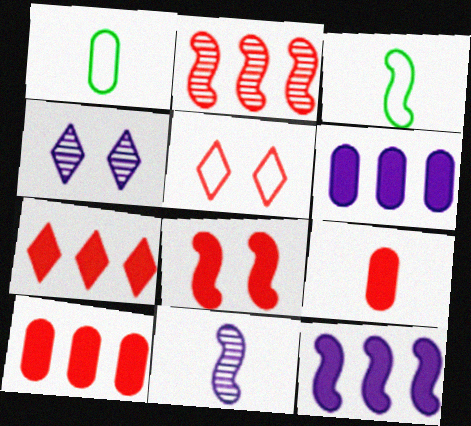[[2, 5, 9], 
[3, 4, 10], 
[7, 8, 9]]